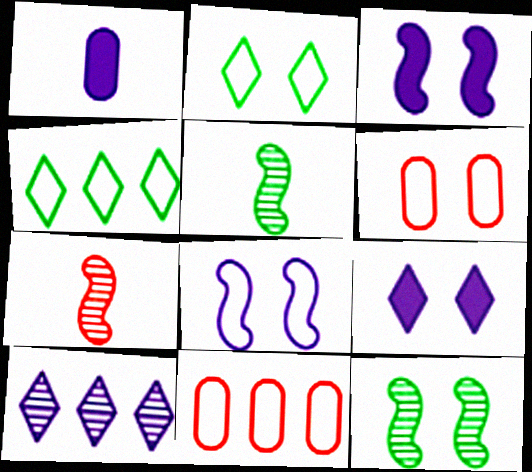[[1, 8, 10], 
[2, 6, 8], 
[5, 9, 11], 
[6, 9, 12]]